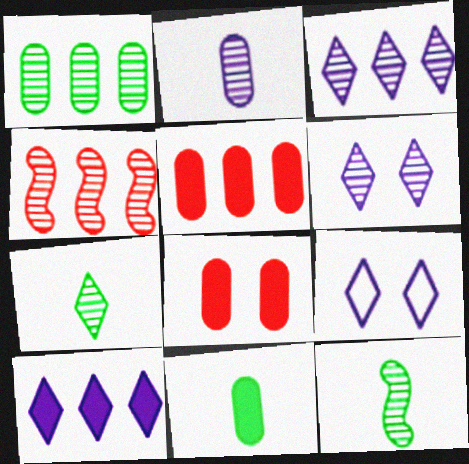[[1, 3, 4], 
[4, 9, 11], 
[5, 9, 12]]